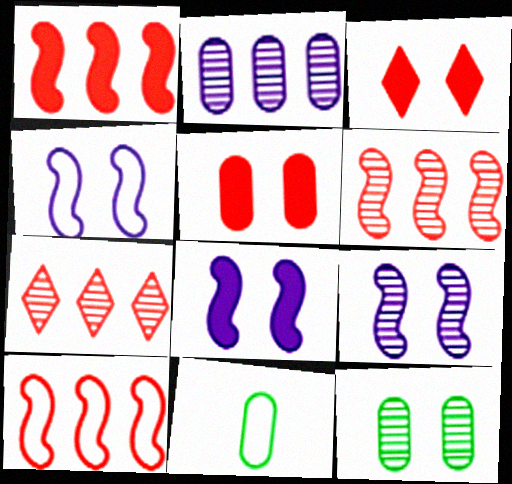[[1, 6, 10], 
[2, 5, 11], 
[3, 4, 12], 
[4, 8, 9], 
[7, 8, 11]]